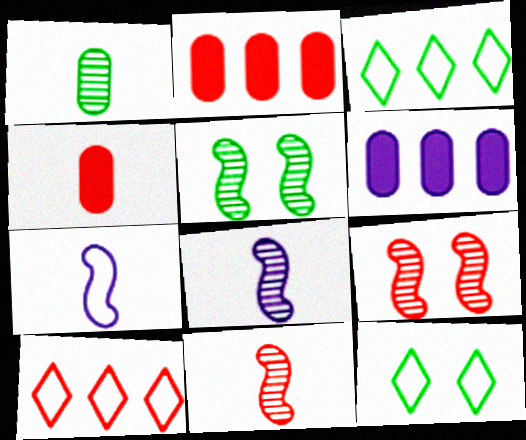[[2, 8, 12], 
[4, 9, 10], 
[6, 11, 12]]